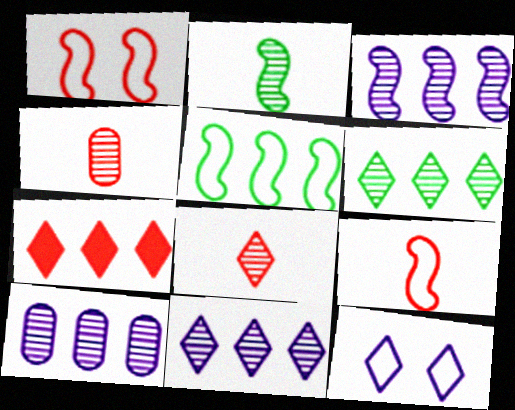[[1, 4, 7], 
[3, 10, 11], 
[5, 7, 10]]